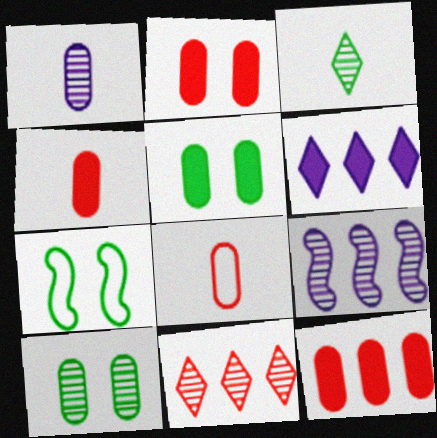[[2, 4, 12]]